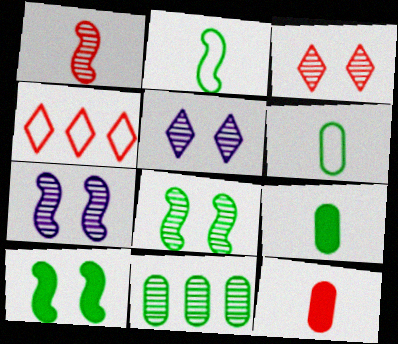[[1, 5, 11], 
[4, 7, 9]]